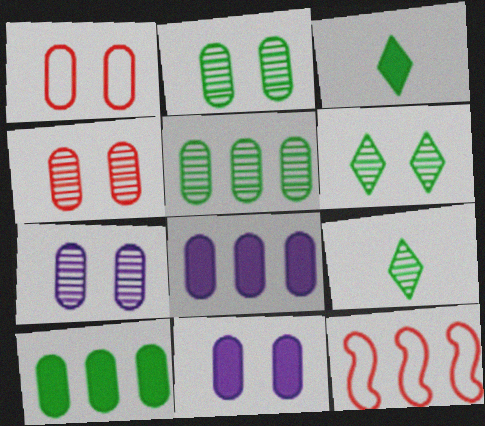[[1, 2, 11], 
[2, 4, 7], 
[3, 7, 12], 
[9, 11, 12]]